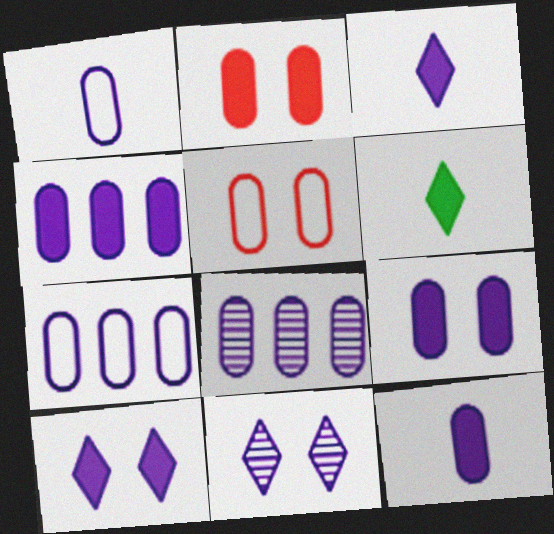[[1, 8, 9], 
[4, 7, 8], 
[4, 9, 12]]